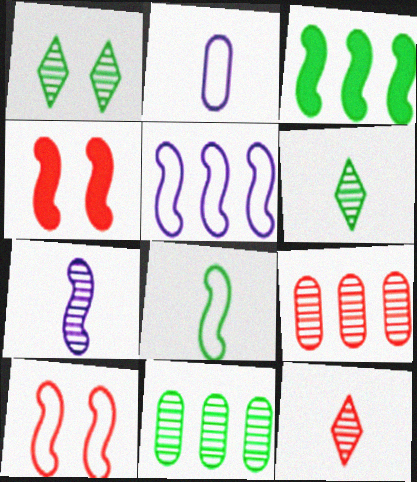[[1, 7, 9], 
[3, 7, 10], 
[5, 8, 10]]